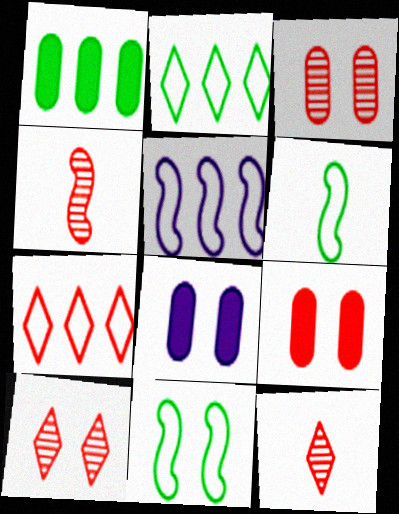[[2, 4, 8], 
[4, 7, 9], 
[8, 10, 11]]